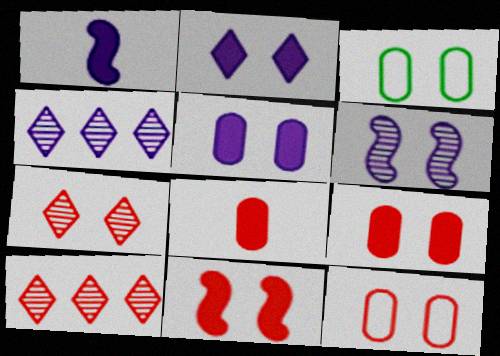[[1, 3, 10], 
[7, 11, 12]]